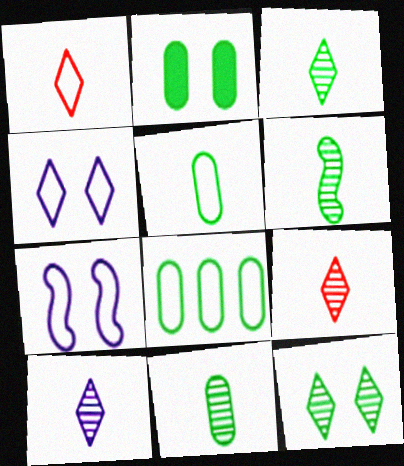[[1, 7, 8], 
[2, 8, 11], 
[3, 6, 11], 
[3, 9, 10]]